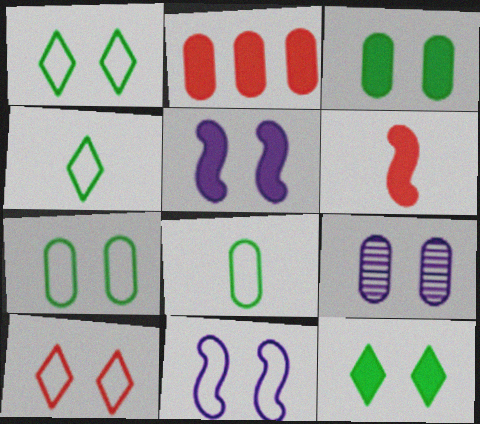[[2, 8, 9], 
[7, 10, 11]]